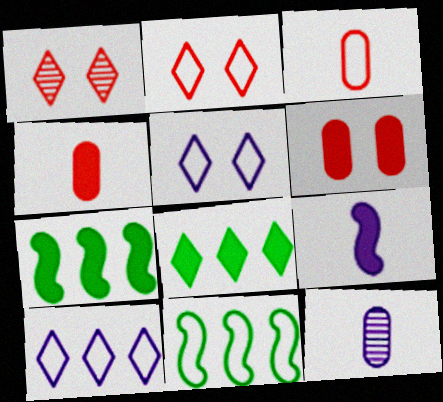[[2, 7, 12], 
[3, 5, 11], 
[6, 8, 9]]